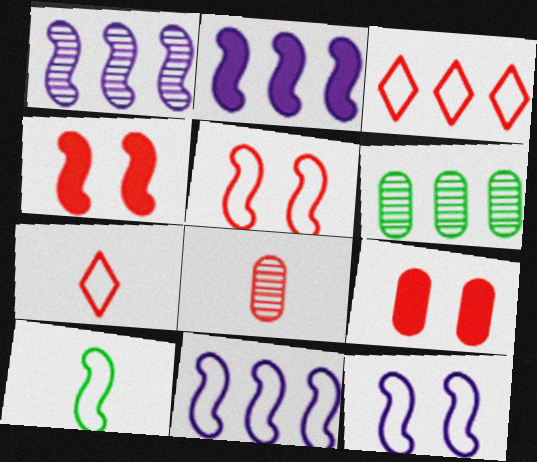[[1, 2, 11], 
[1, 4, 10], 
[2, 3, 6], 
[3, 4, 8], 
[5, 10, 11]]